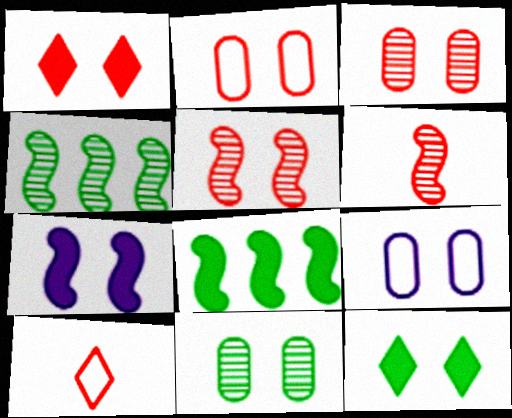[[1, 2, 5], 
[5, 9, 12]]